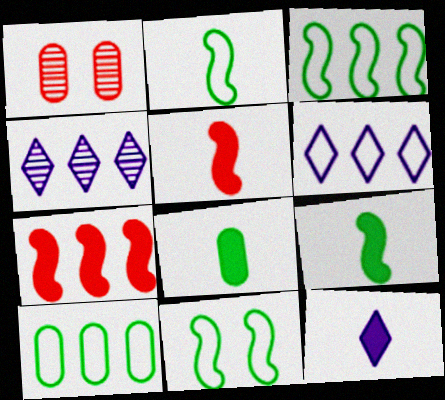[[1, 3, 12], 
[1, 6, 9], 
[2, 3, 11], 
[4, 7, 10], 
[5, 8, 12]]